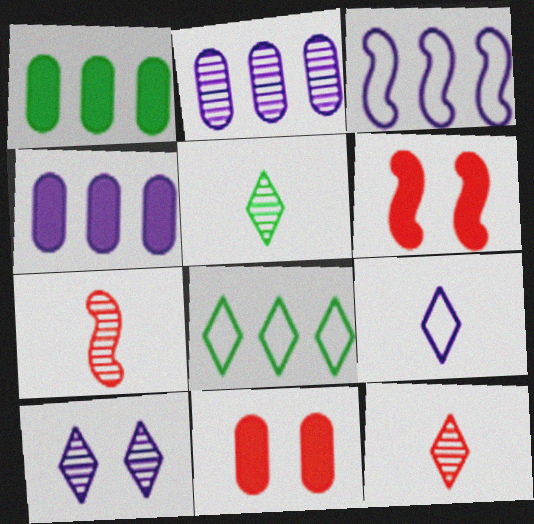[[3, 5, 11]]